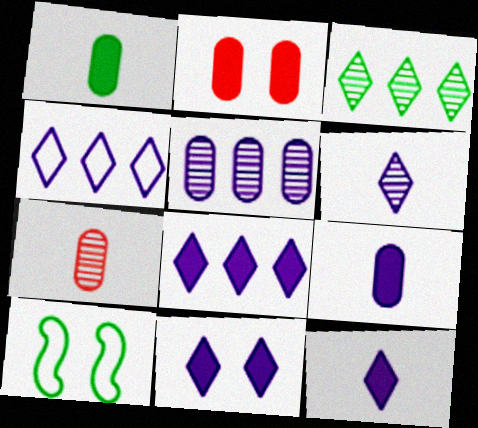[[1, 3, 10], 
[4, 6, 11], 
[7, 8, 10], 
[8, 11, 12]]